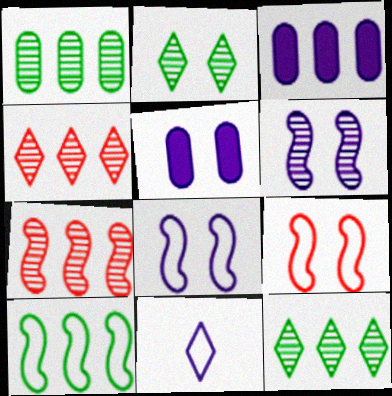[[2, 5, 9], 
[3, 4, 10], 
[3, 6, 11]]